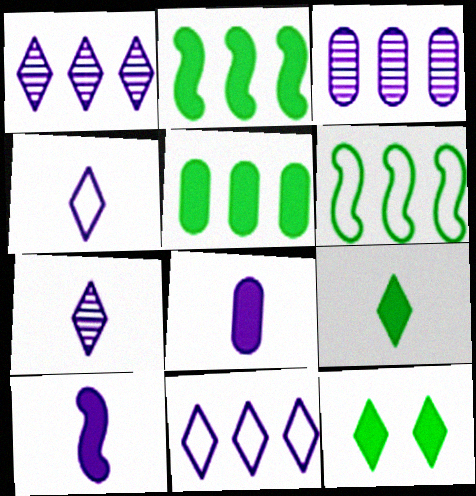[]